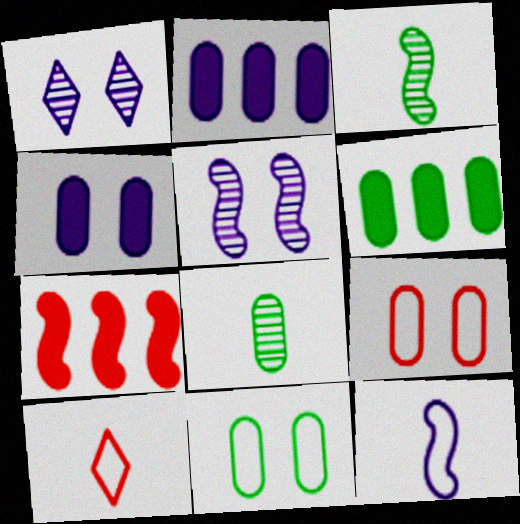[[1, 2, 12], 
[2, 8, 9], 
[5, 6, 10], 
[6, 8, 11]]